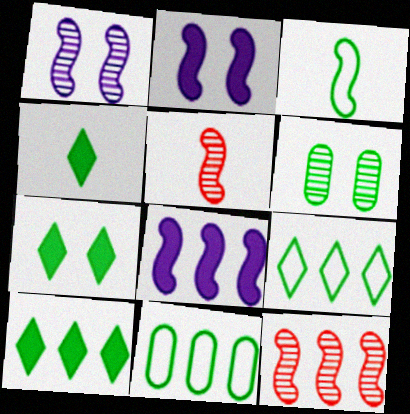[[2, 3, 12], 
[3, 6, 10], 
[4, 7, 10]]